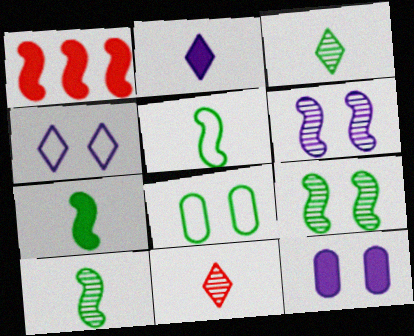[[1, 5, 6], 
[4, 6, 12], 
[5, 7, 10]]